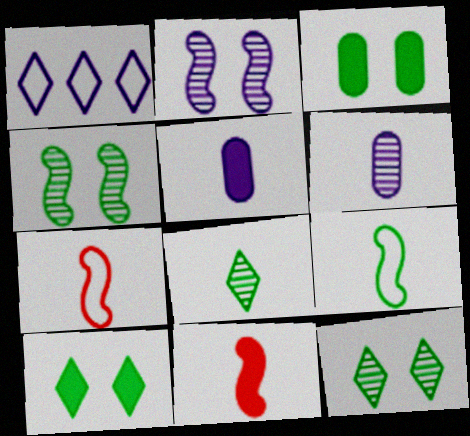[[1, 2, 5], 
[5, 7, 8]]